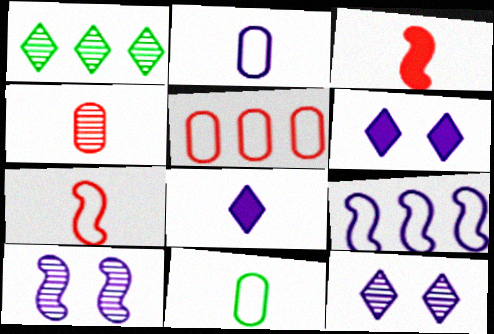[[1, 4, 10]]